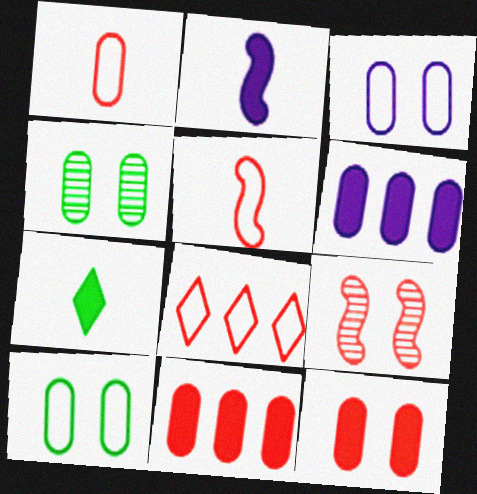[[1, 4, 6], 
[2, 4, 8], 
[3, 4, 12]]